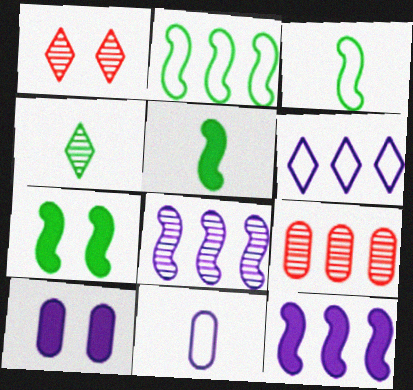[]